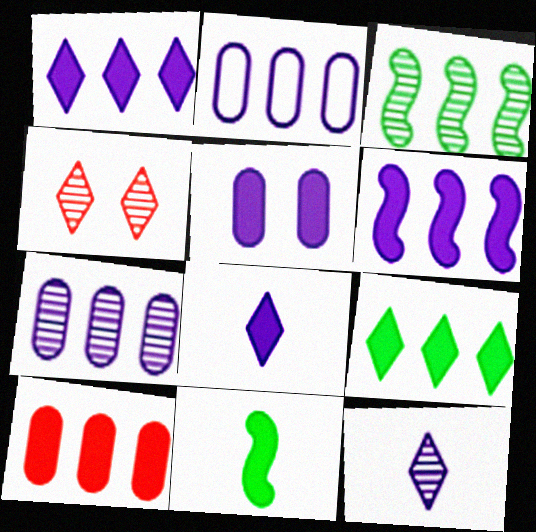[[2, 4, 11], 
[5, 6, 8], 
[6, 9, 10]]